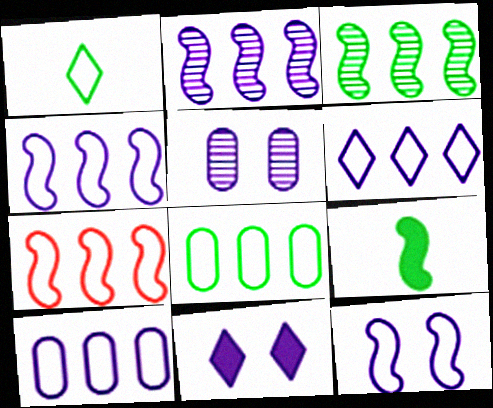[[4, 6, 10], 
[5, 11, 12], 
[6, 7, 8]]